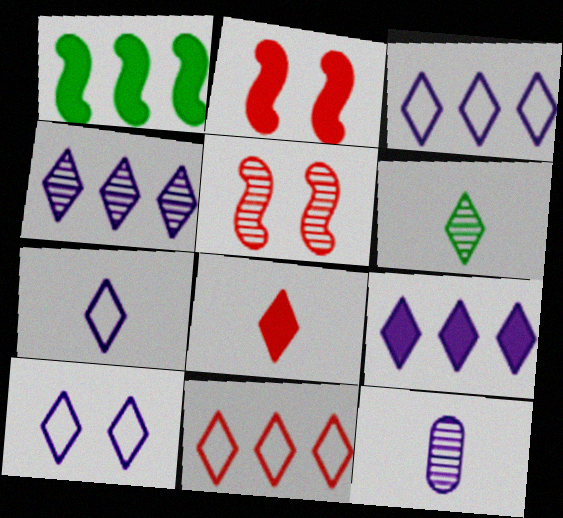[[3, 4, 9], 
[3, 7, 10], 
[6, 7, 8]]